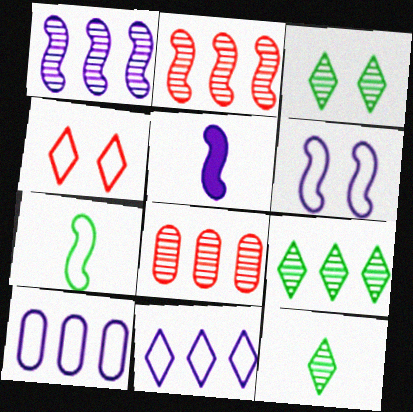[[1, 5, 6], 
[1, 8, 9], 
[3, 9, 12], 
[4, 7, 10]]